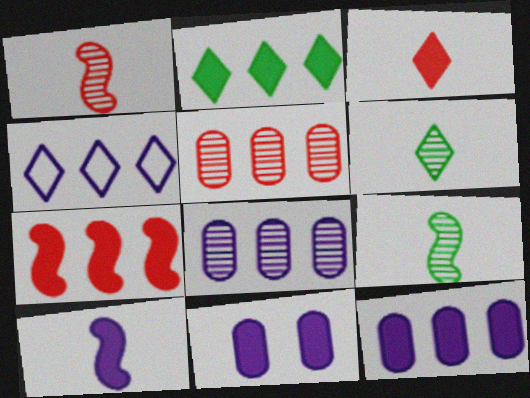[[2, 7, 12]]